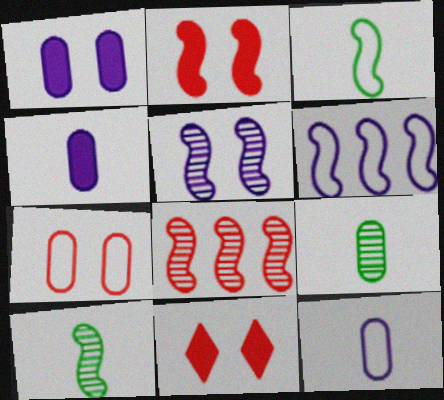[[2, 6, 10], 
[5, 8, 10], 
[6, 9, 11]]